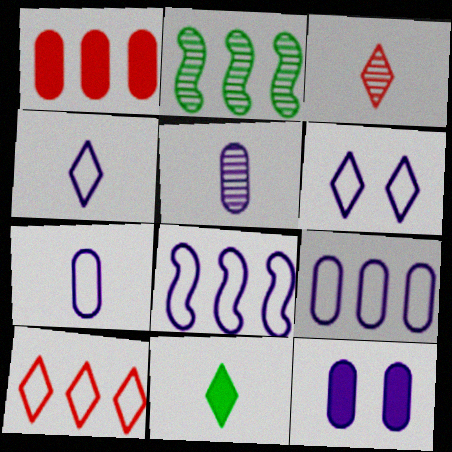[[3, 4, 11], 
[5, 9, 12], 
[6, 7, 8]]